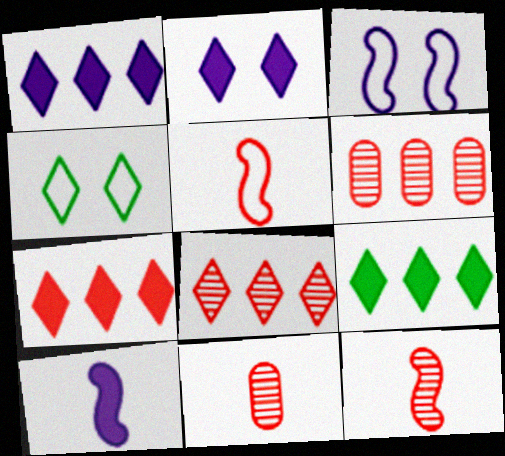[[1, 7, 9], 
[3, 9, 11], 
[4, 6, 10]]